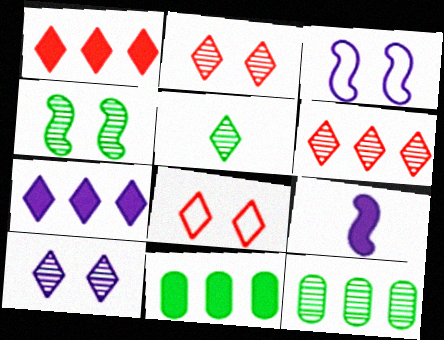[[4, 5, 12], 
[5, 6, 10], 
[5, 7, 8], 
[8, 9, 12]]